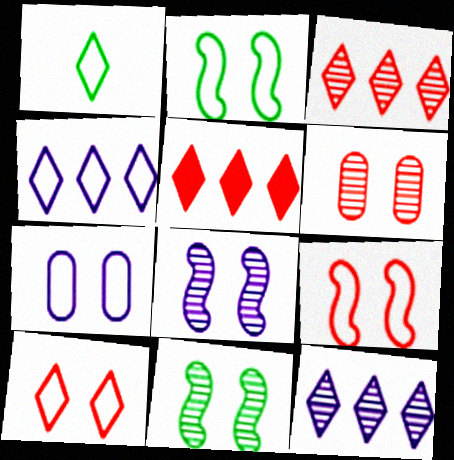[[1, 4, 10], 
[2, 7, 10]]